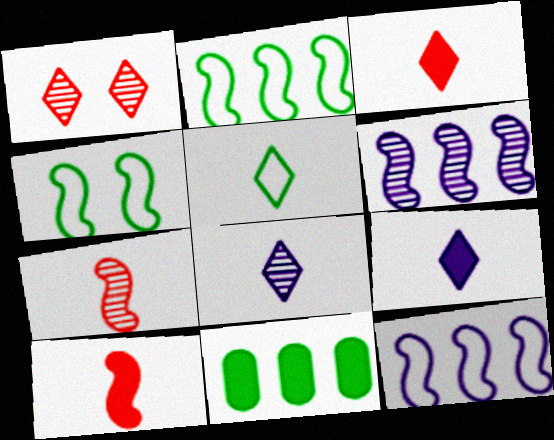[[3, 5, 8], 
[4, 6, 10]]